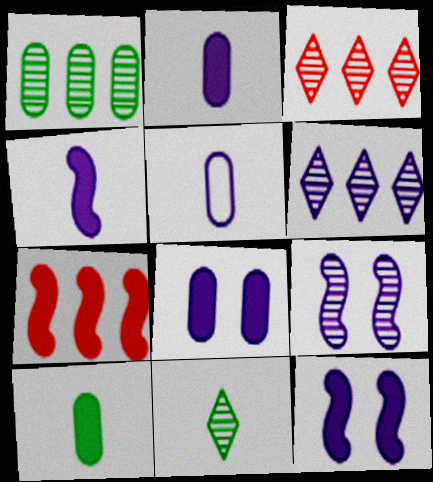[[5, 6, 12]]